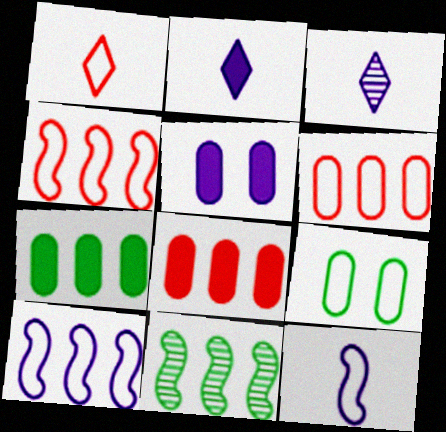[[1, 5, 11], 
[1, 9, 10], 
[3, 5, 10]]